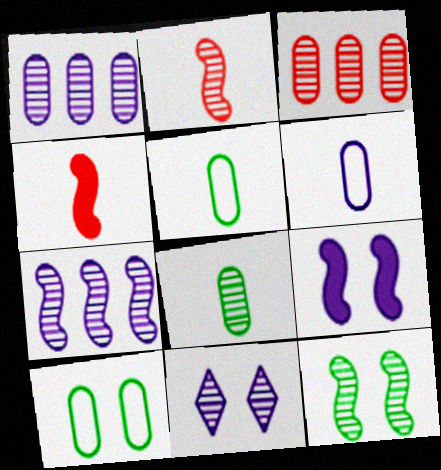[[2, 7, 12]]